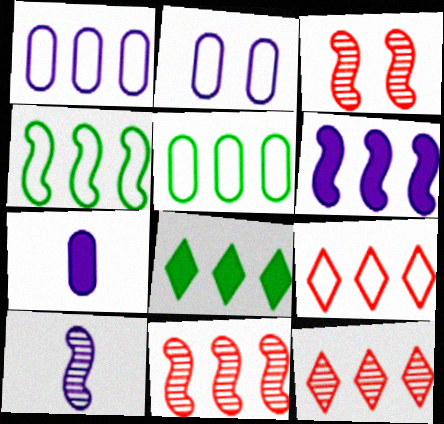[[1, 4, 9], 
[1, 8, 11], 
[4, 6, 11], 
[5, 6, 12]]